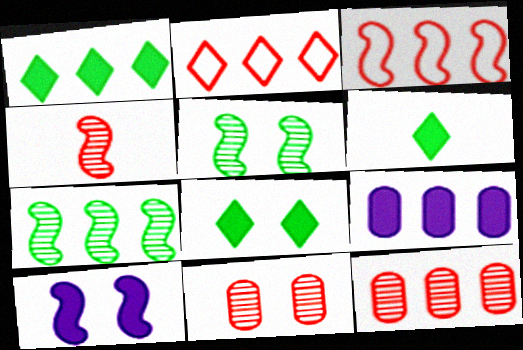[[1, 6, 8], 
[2, 7, 9]]